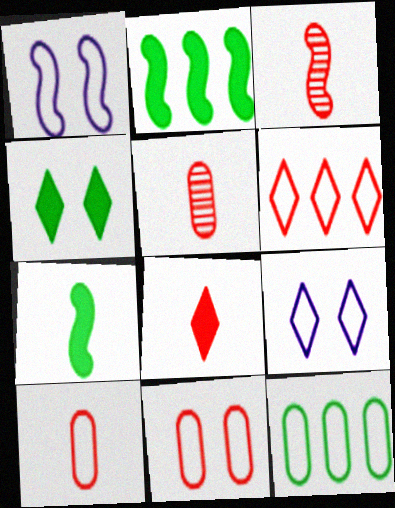[[1, 2, 3], 
[2, 5, 9], 
[3, 8, 10]]